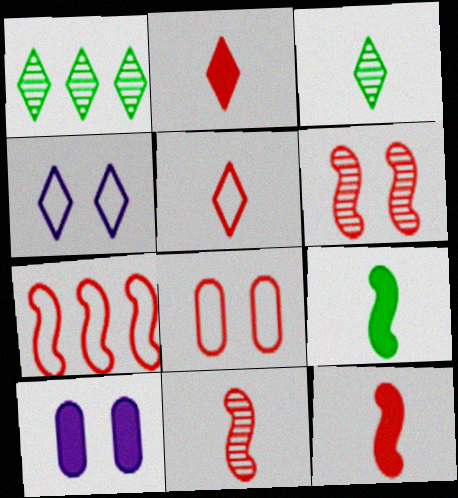[[1, 2, 4], 
[3, 7, 10], 
[5, 7, 8], 
[6, 7, 12]]